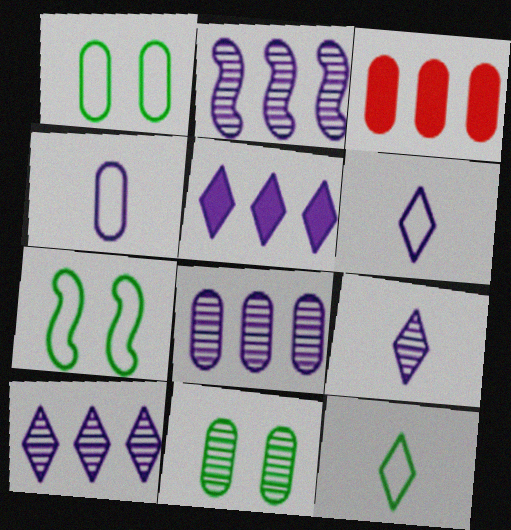[[2, 8, 10], 
[3, 4, 11], 
[3, 7, 9]]